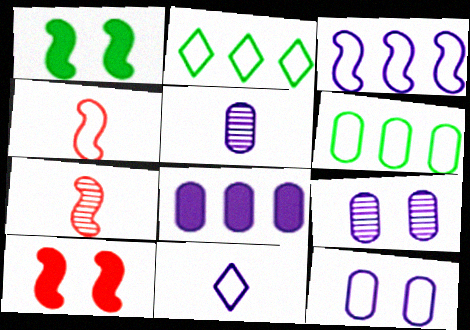[[1, 3, 7], 
[2, 4, 12], 
[2, 5, 10], 
[3, 11, 12], 
[5, 8, 12]]